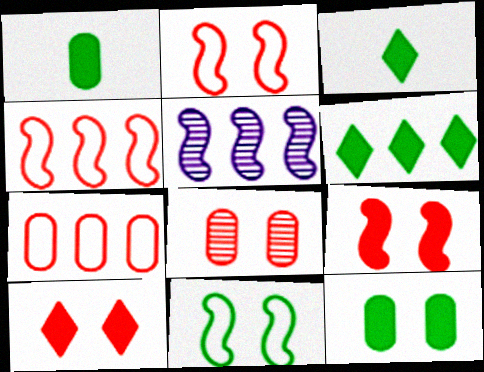[[2, 8, 10], 
[5, 6, 7]]